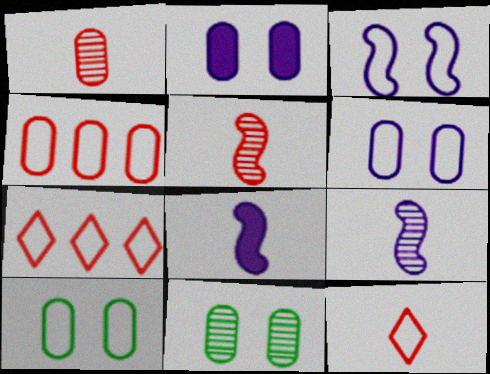[[7, 8, 11]]